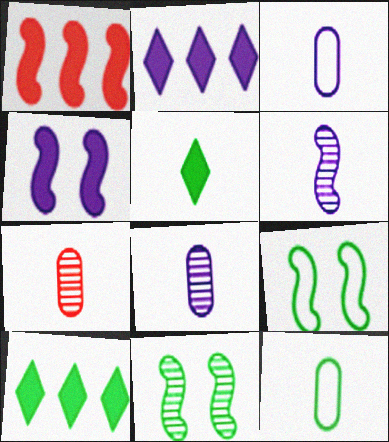[[1, 6, 9], 
[2, 7, 9], 
[10, 11, 12]]